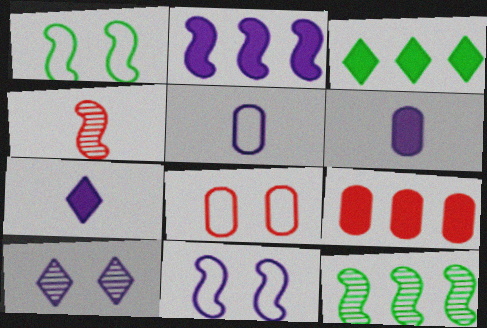[[1, 2, 4], 
[2, 3, 9], 
[2, 5, 10], 
[7, 8, 12]]